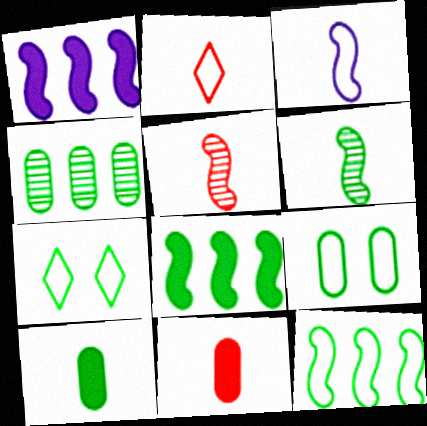[[2, 5, 11], 
[4, 9, 10]]